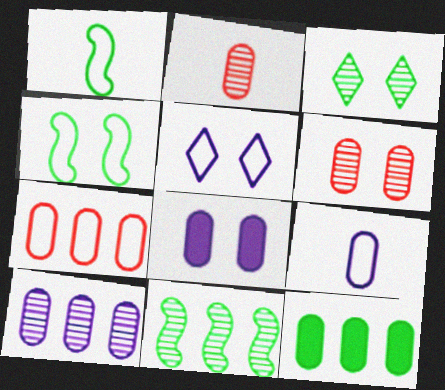[[1, 3, 12], 
[1, 5, 7], 
[6, 9, 12], 
[7, 10, 12], 
[8, 9, 10]]